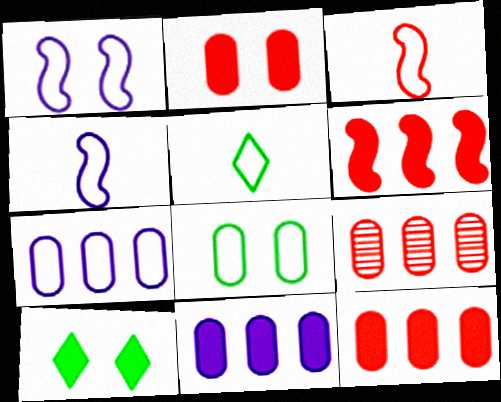[[4, 9, 10]]